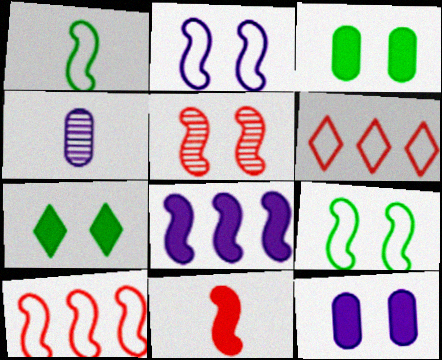[[1, 2, 10], 
[1, 5, 8], 
[4, 7, 10], 
[5, 10, 11]]